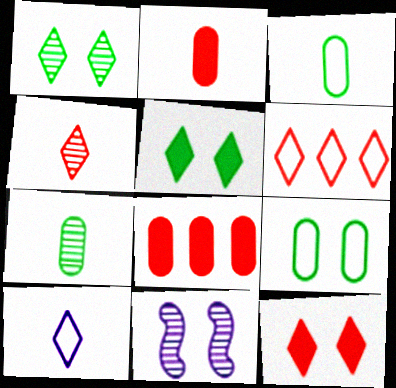[[4, 6, 12], 
[9, 11, 12]]